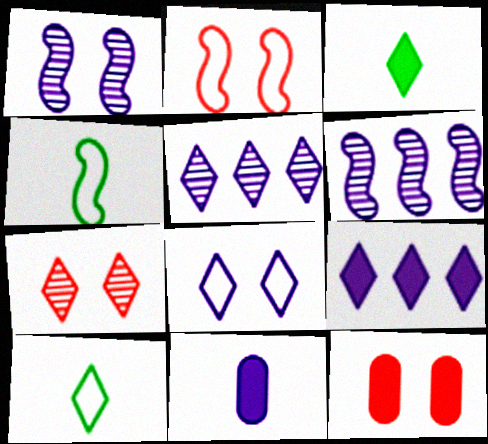[[2, 7, 12], 
[4, 5, 12], 
[6, 8, 11], 
[6, 10, 12], 
[7, 9, 10]]